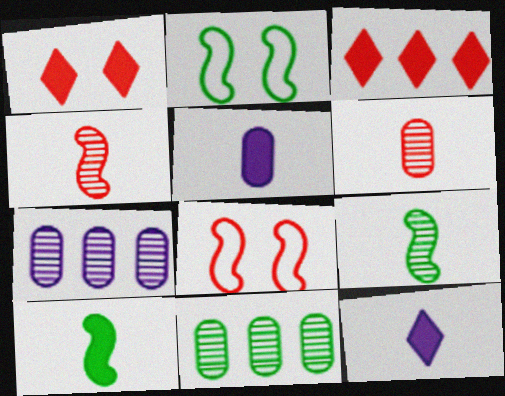[[3, 6, 8], 
[8, 11, 12]]